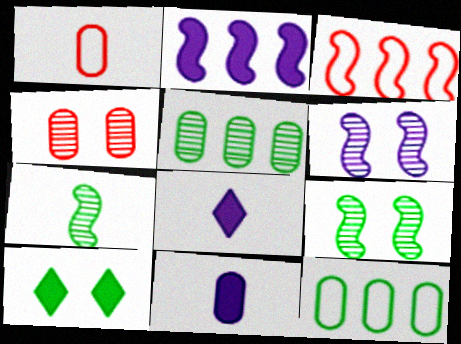[[1, 7, 8], 
[4, 11, 12], 
[7, 10, 12]]